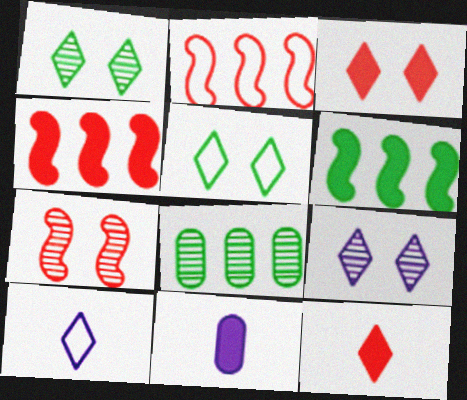[[1, 2, 11], 
[3, 5, 9], 
[3, 6, 11]]